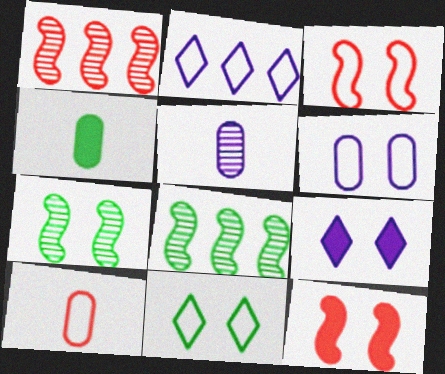[[3, 6, 11], 
[4, 5, 10], 
[4, 8, 11], 
[8, 9, 10]]